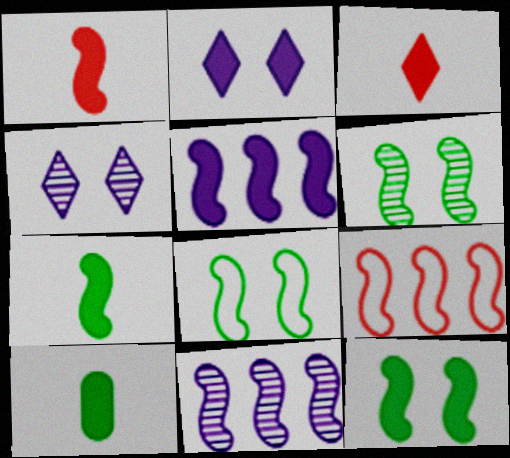[[1, 5, 12], 
[1, 8, 11], 
[4, 9, 10], 
[6, 8, 12]]